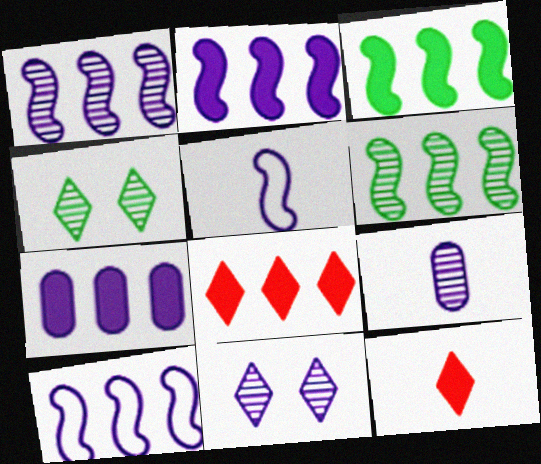[[1, 2, 10], 
[1, 9, 11], 
[3, 7, 8], 
[5, 7, 11]]